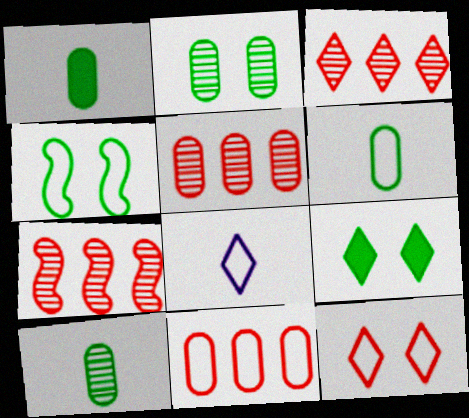[[1, 6, 10], 
[2, 4, 9], 
[3, 5, 7], 
[3, 8, 9], 
[4, 8, 11]]